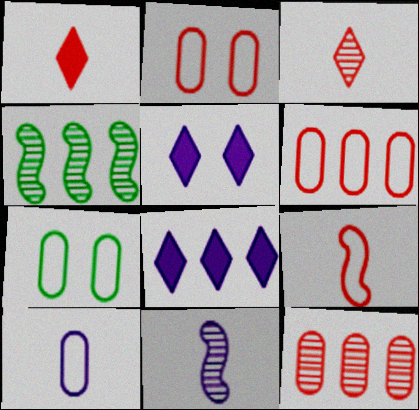[[4, 6, 8], 
[6, 7, 10]]